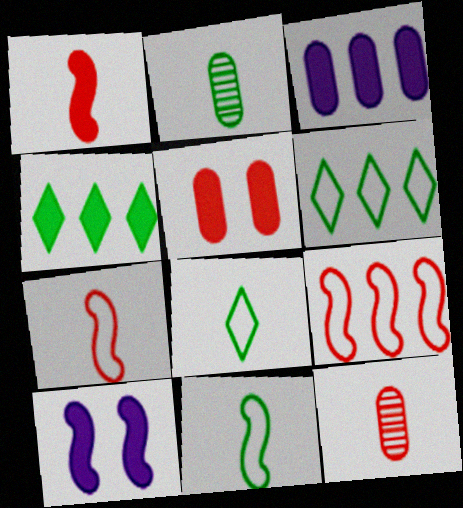[[6, 10, 12]]